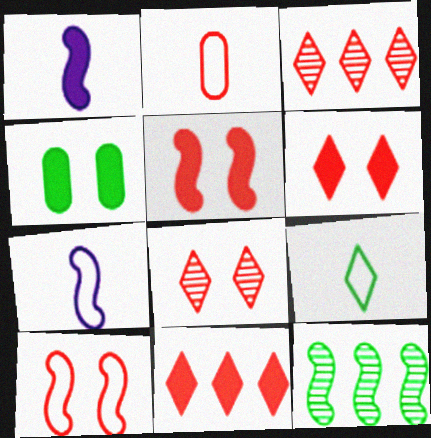[[1, 4, 11], 
[1, 10, 12], 
[2, 3, 5], 
[2, 7, 9], 
[3, 4, 7], 
[4, 9, 12], 
[5, 7, 12]]